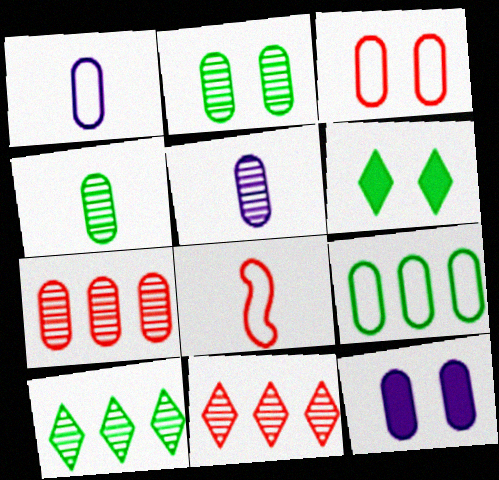[[1, 3, 9], 
[2, 3, 12], 
[2, 5, 7], 
[8, 10, 12]]